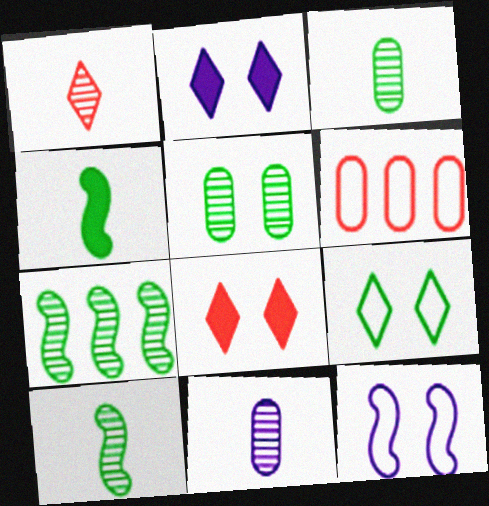[[1, 10, 11], 
[2, 6, 10], 
[5, 8, 12]]